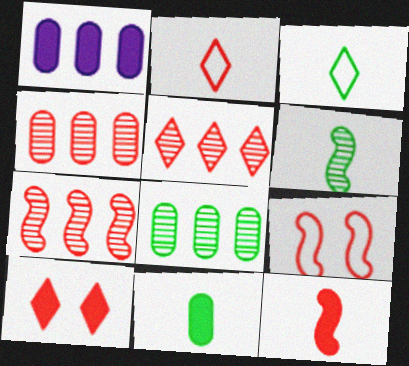[[2, 5, 10], 
[3, 6, 11], 
[4, 5, 7], 
[7, 9, 12]]